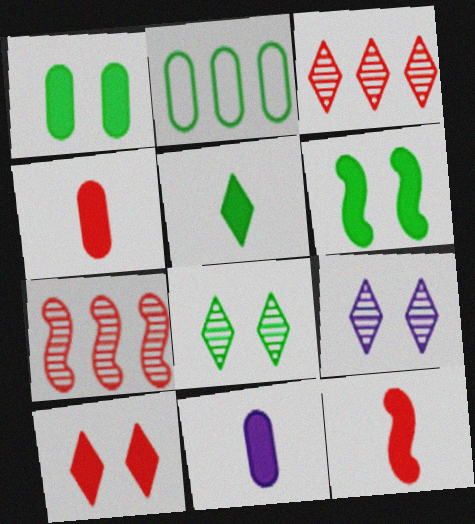[[2, 9, 12], 
[5, 11, 12]]